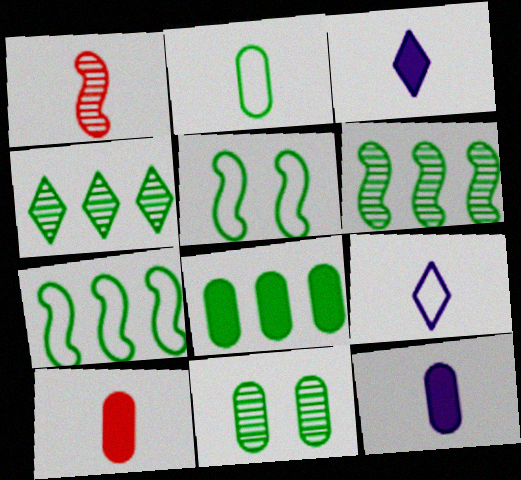[[1, 2, 3], 
[2, 8, 11], 
[4, 7, 8]]